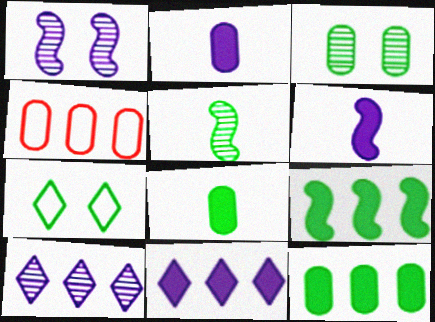[[2, 3, 4], 
[4, 9, 10], 
[5, 7, 12]]